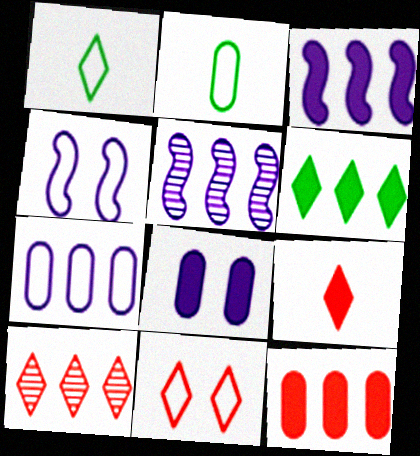[[3, 6, 12], 
[9, 10, 11]]